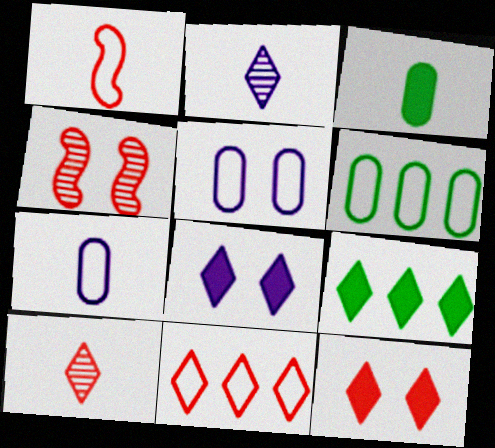[[1, 2, 3], 
[4, 7, 9], 
[10, 11, 12]]